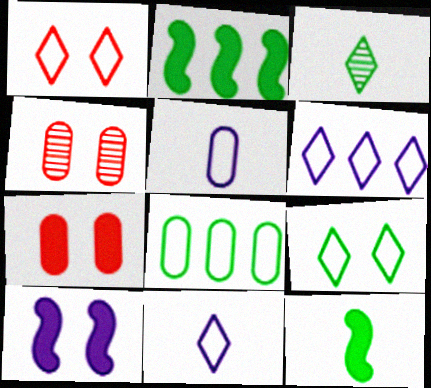[[2, 4, 11], 
[4, 6, 12], 
[4, 9, 10]]